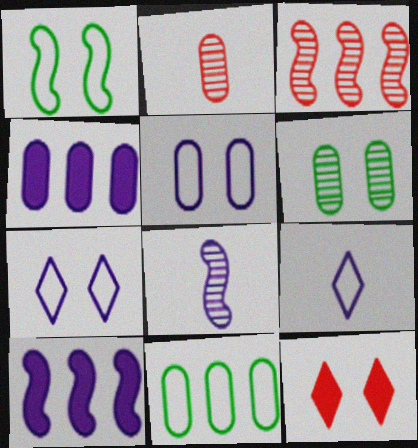[[4, 7, 8], 
[8, 11, 12]]